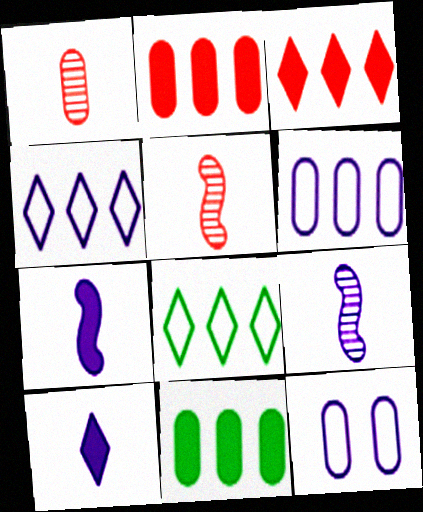[[1, 11, 12]]